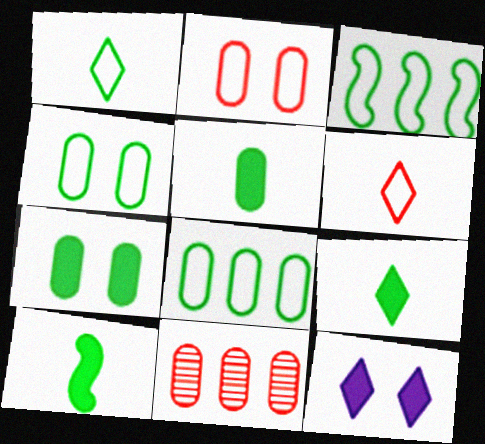[[1, 3, 4], 
[5, 9, 10]]